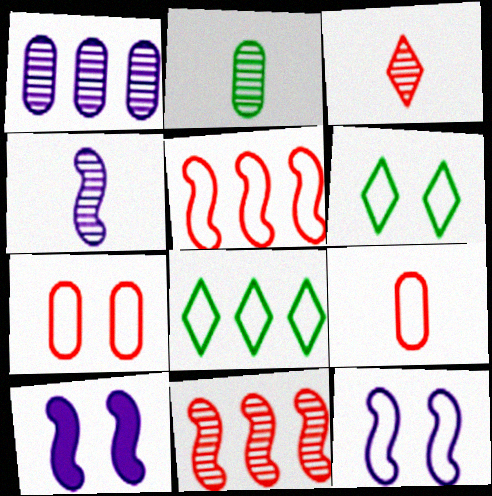[[2, 3, 4], 
[6, 7, 12], 
[8, 9, 12]]